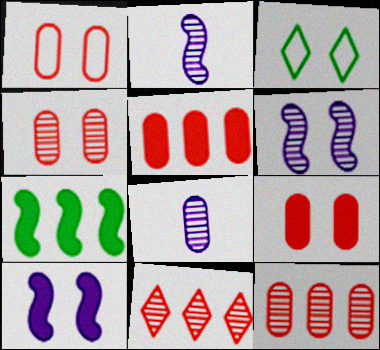[[1, 4, 9], 
[2, 3, 5], 
[3, 4, 10], 
[3, 6, 9]]